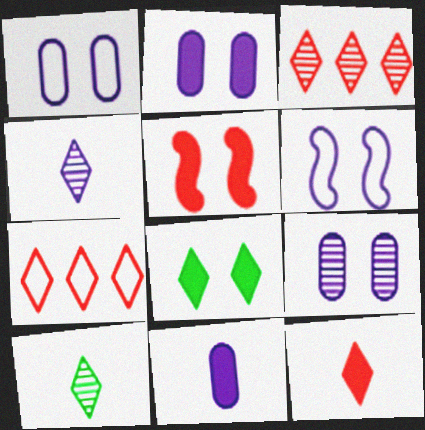[[1, 2, 9], 
[2, 5, 8], 
[4, 7, 8]]